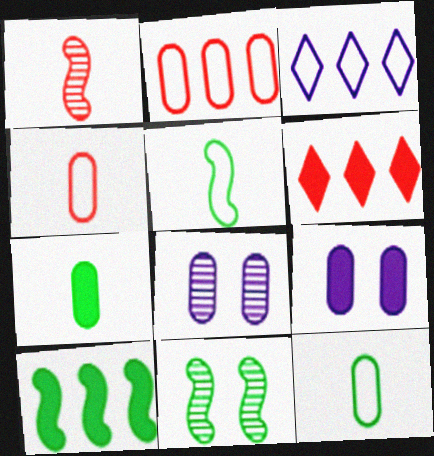[[2, 7, 8], 
[5, 6, 8], 
[5, 10, 11]]